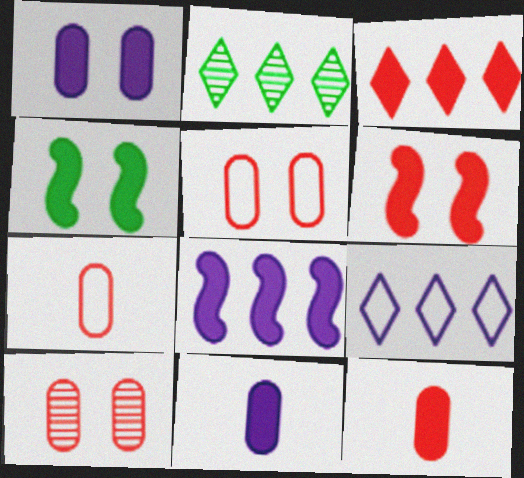[[2, 3, 9], 
[3, 4, 11], 
[3, 6, 12]]